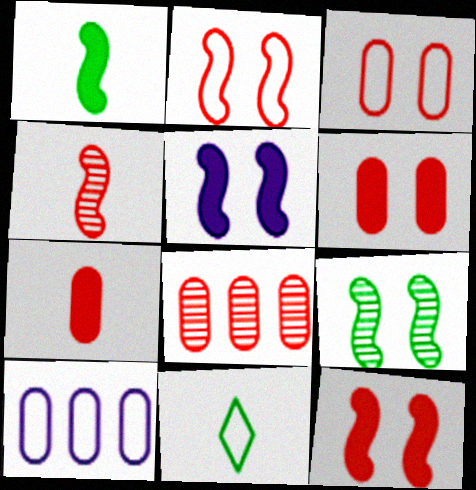[[2, 5, 9], 
[2, 10, 11], 
[3, 7, 8], 
[5, 8, 11]]